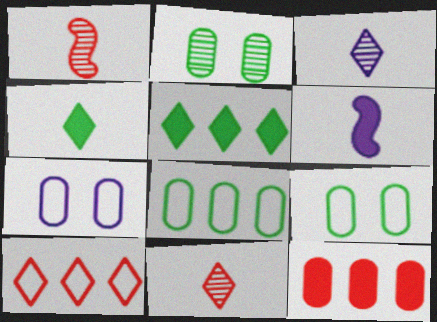[[1, 5, 7], 
[2, 6, 10]]